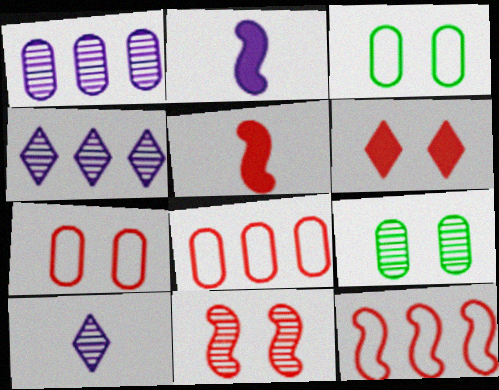[[3, 4, 5], 
[5, 11, 12], 
[6, 7, 11]]